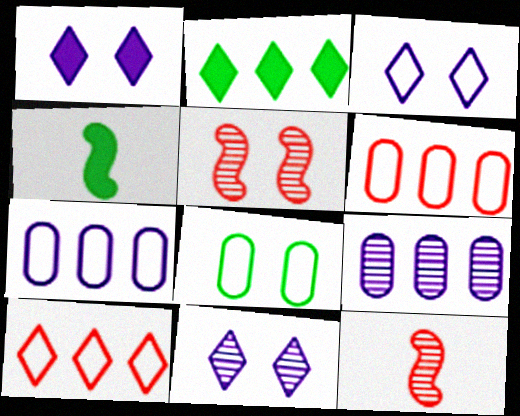[[1, 3, 11], 
[1, 5, 8], 
[4, 6, 11]]